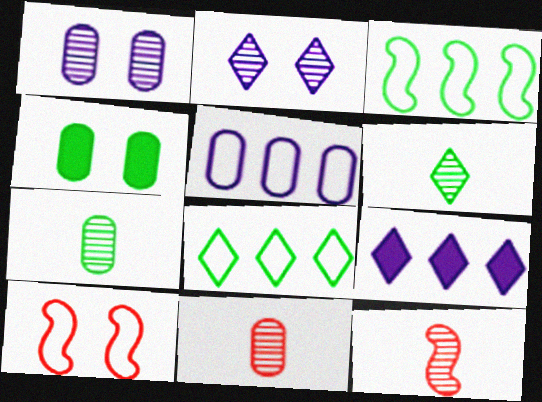[[2, 4, 10], 
[3, 4, 6], 
[4, 5, 11], 
[7, 9, 10]]